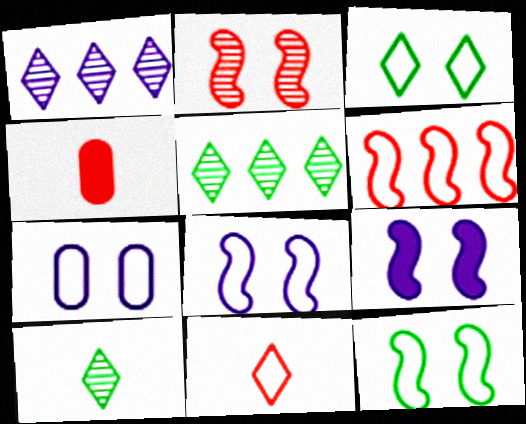[[1, 4, 12], 
[2, 9, 12], 
[4, 5, 8]]